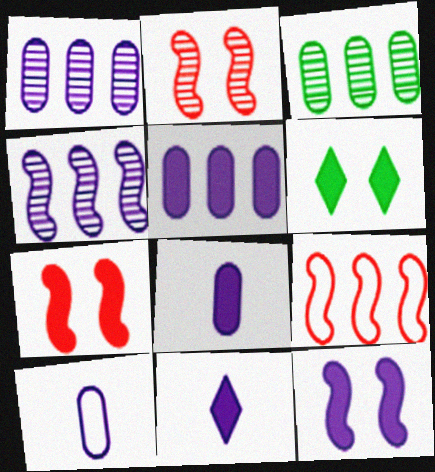[[5, 11, 12]]